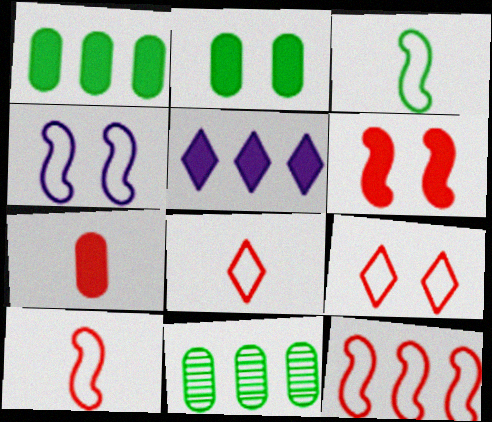[[3, 4, 12], 
[5, 11, 12]]